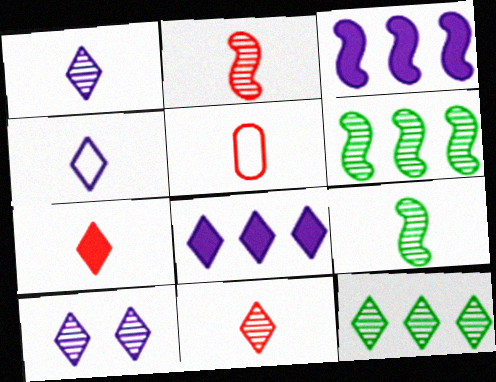[[2, 5, 7], 
[4, 8, 10], 
[10, 11, 12]]